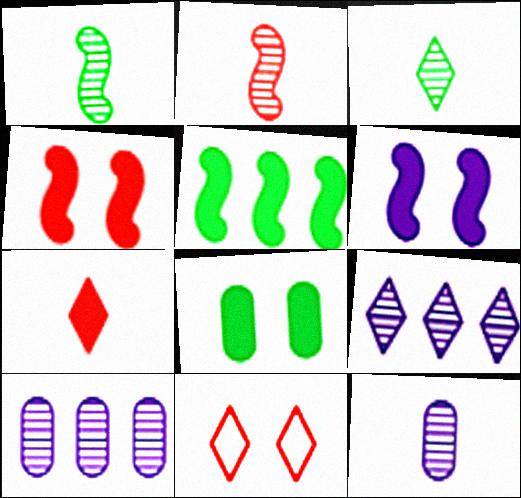[[2, 3, 12], 
[5, 11, 12]]